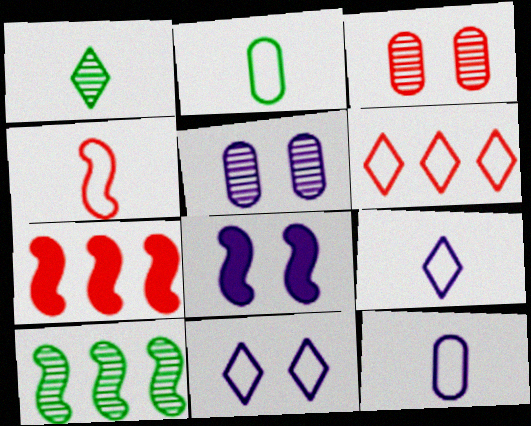[[2, 4, 9], 
[4, 8, 10], 
[5, 8, 11]]